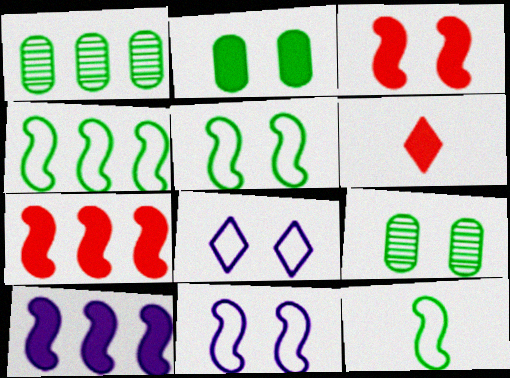[[1, 6, 11], 
[2, 6, 10], 
[3, 8, 9], 
[4, 5, 12]]